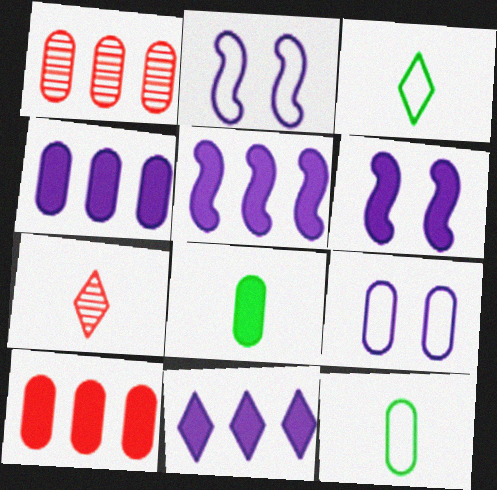[[1, 3, 6], 
[1, 8, 9], 
[4, 5, 11]]